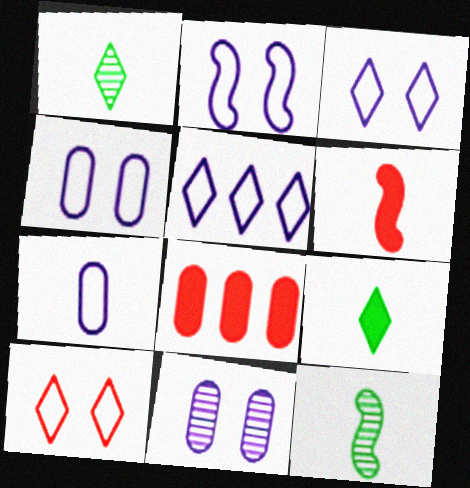[[1, 2, 8], 
[1, 6, 7], 
[2, 3, 4], 
[2, 5, 7], 
[3, 8, 12]]